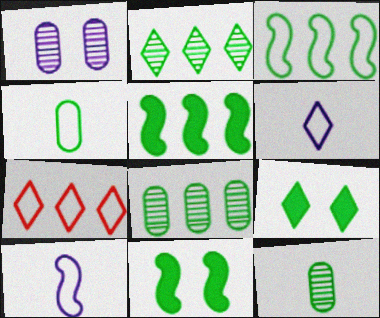[[2, 4, 11], 
[3, 9, 12]]